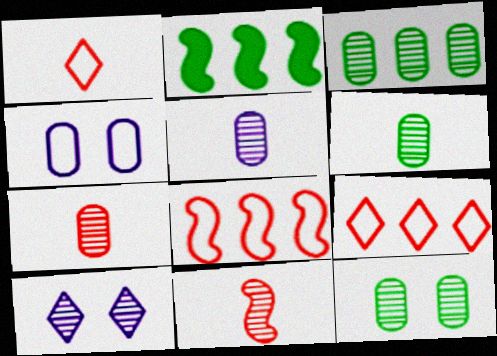[[3, 6, 12], 
[3, 10, 11], 
[5, 6, 7]]